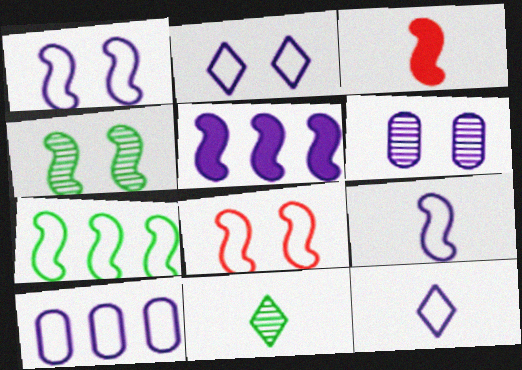[[1, 10, 12], 
[2, 9, 10], 
[5, 6, 12], 
[7, 8, 9]]